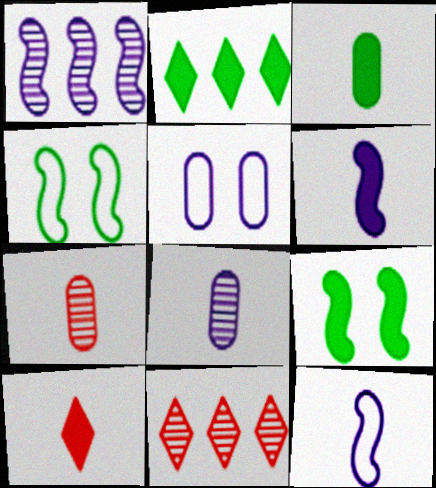[[2, 3, 9], 
[3, 6, 10]]